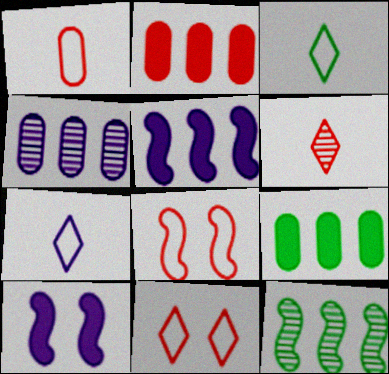[[2, 6, 8], 
[4, 7, 10]]